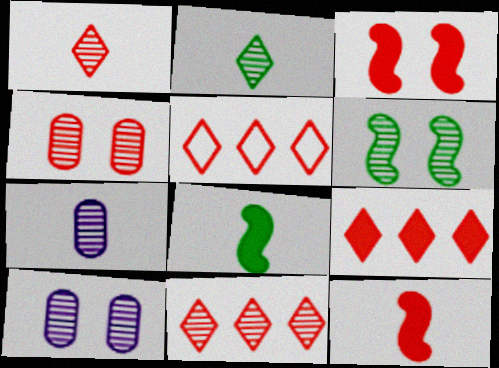[[4, 5, 12], 
[5, 8, 10], 
[5, 9, 11], 
[6, 7, 11]]